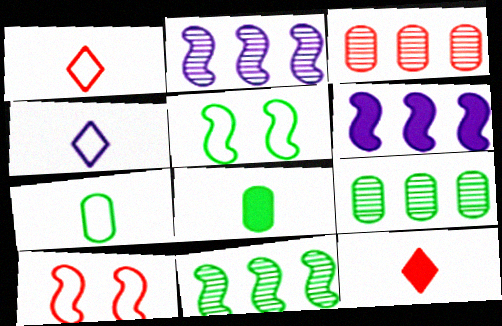[[3, 10, 12]]